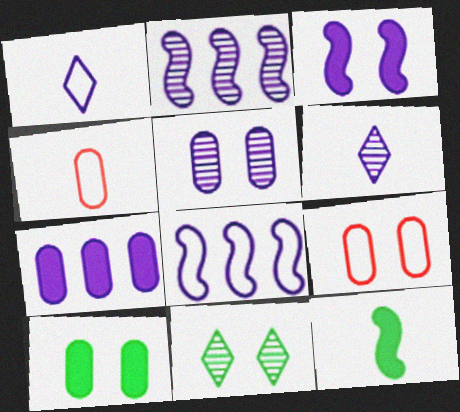[[2, 5, 6], 
[3, 9, 11], 
[4, 6, 12], 
[5, 9, 10]]